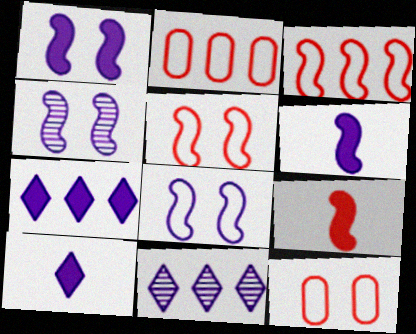[[1, 4, 8]]